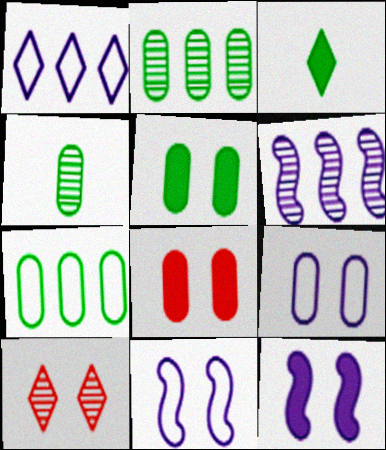[[1, 3, 10], 
[4, 5, 7], 
[4, 6, 10], 
[5, 10, 11]]